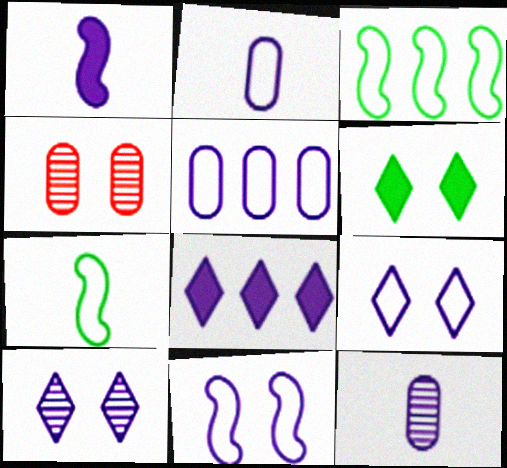[[1, 5, 10], 
[4, 6, 11], 
[4, 7, 8], 
[8, 11, 12]]